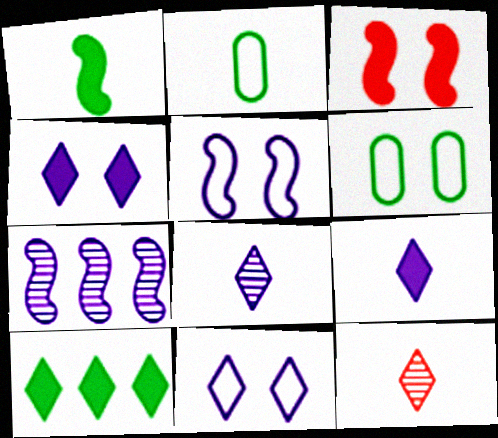[[10, 11, 12]]